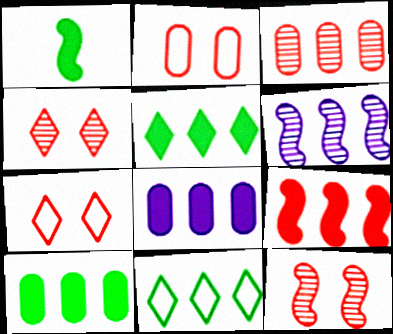[[5, 8, 9]]